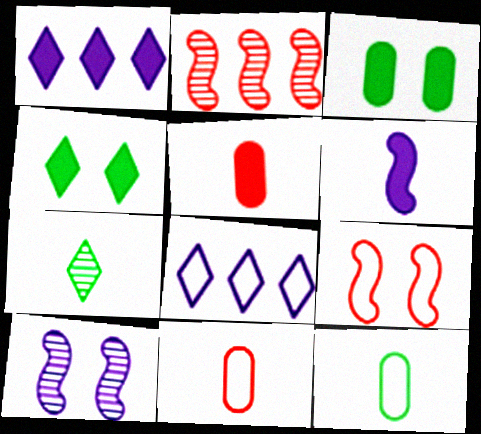[[6, 7, 11], 
[8, 9, 12]]